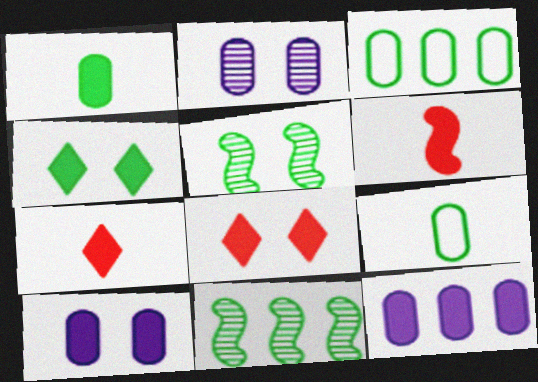[[4, 6, 12], 
[4, 9, 11]]